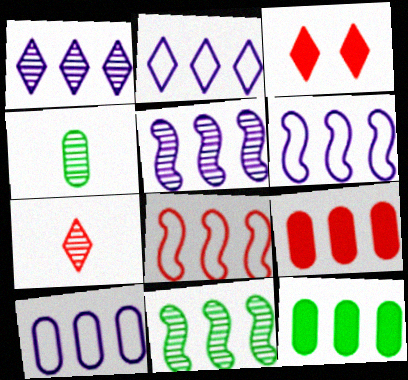[[1, 8, 12], 
[2, 6, 10], 
[2, 9, 11], 
[3, 4, 6]]